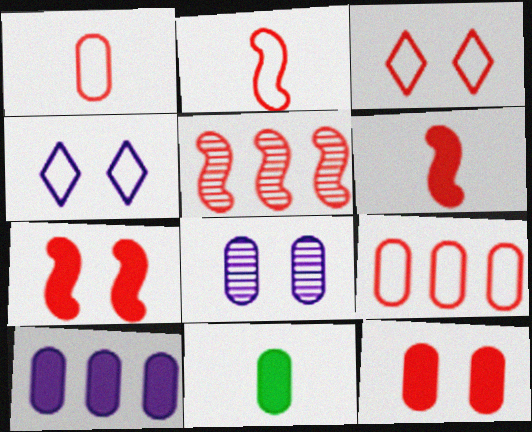[[2, 3, 9], 
[2, 5, 7], 
[4, 5, 11], 
[8, 9, 11], 
[10, 11, 12]]